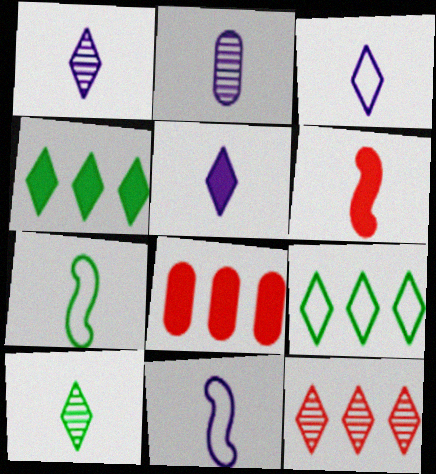[[1, 3, 5], 
[2, 5, 11]]